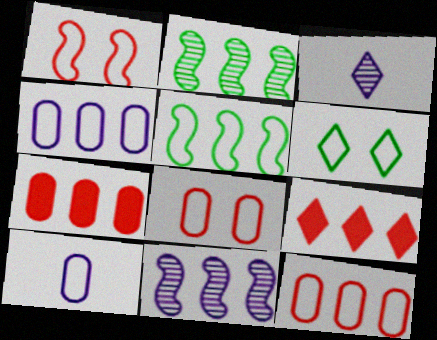[[2, 4, 9], 
[3, 6, 9]]